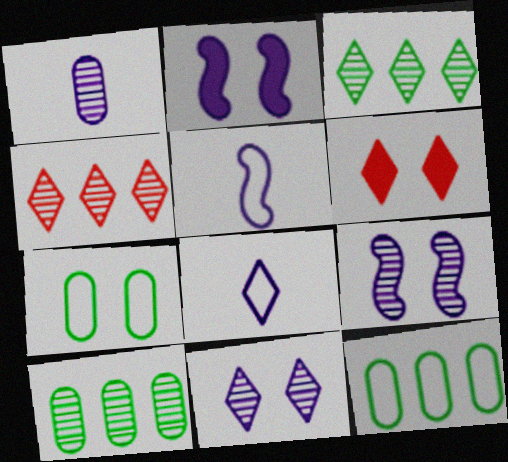[[3, 6, 8], 
[5, 6, 10], 
[6, 7, 9]]